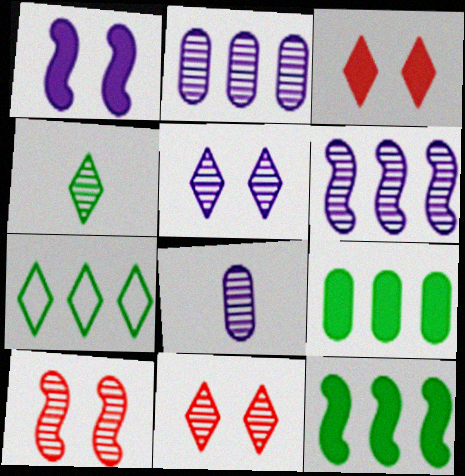[[2, 4, 10], 
[5, 6, 8]]